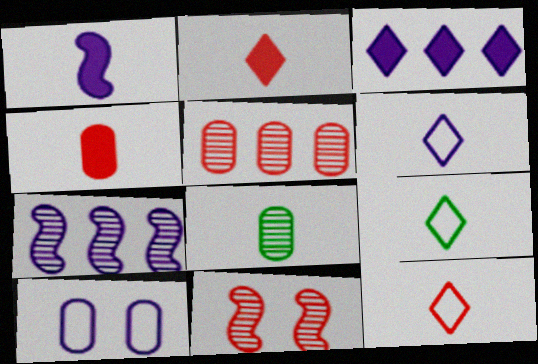[[1, 8, 12], 
[6, 9, 12]]